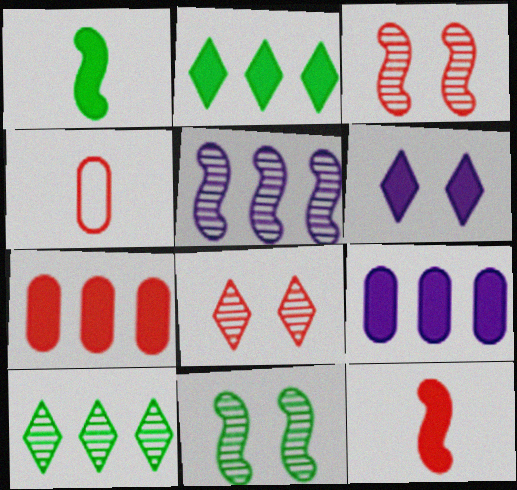[[1, 6, 7]]